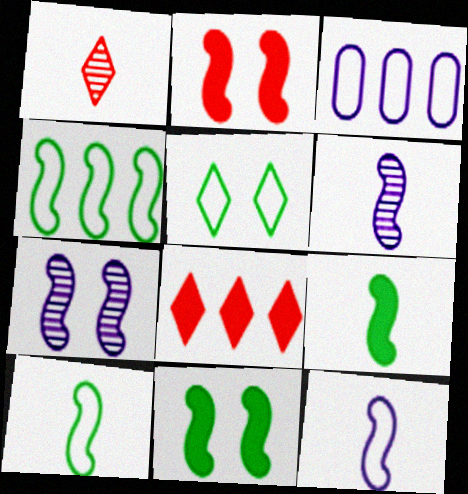[[1, 3, 11], 
[2, 4, 6]]